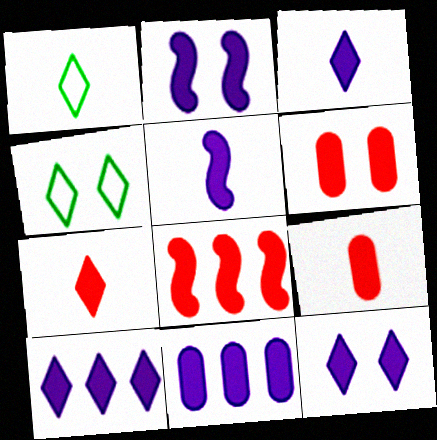[[2, 3, 11], 
[3, 10, 12], 
[5, 11, 12], 
[6, 7, 8]]